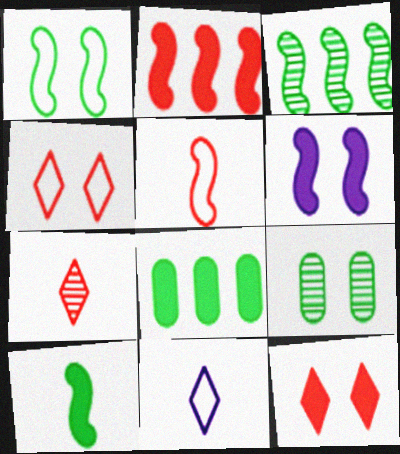[[1, 3, 10], 
[2, 6, 10], 
[2, 9, 11], 
[3, 5, 6], 
[4, 6, 9]]